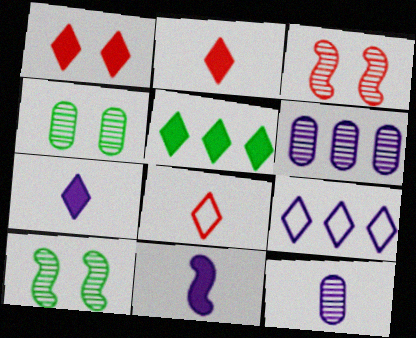[[1, 5, 7]]